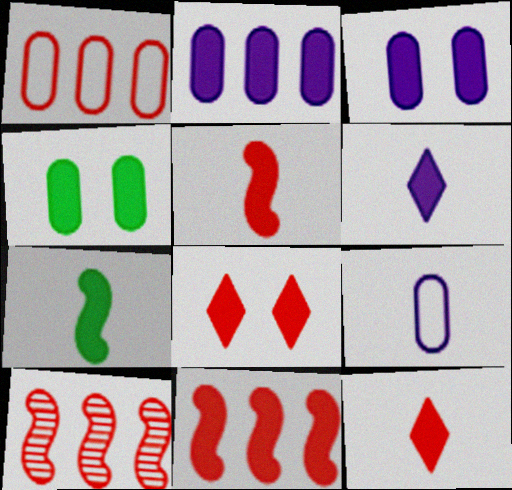[[2, 7, 8], 
[4, 6, 11]]